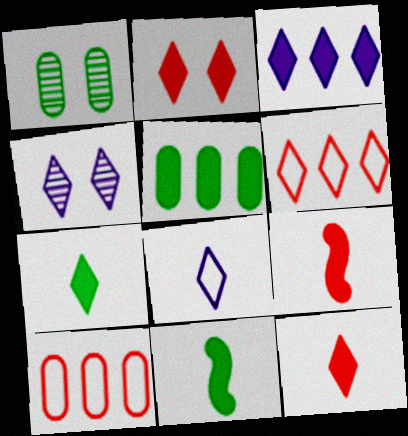[[2, 3, 7], 
[3, 4, 8], 
[4, 6, 7], 
[4, 10, 11]]